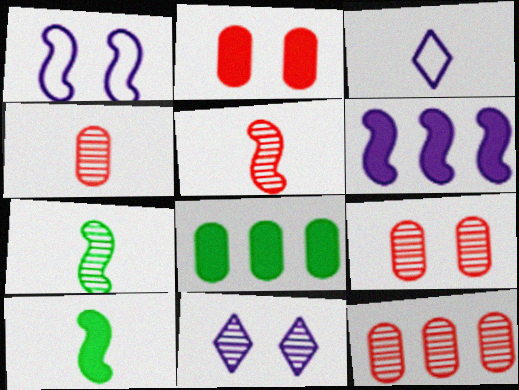[[3, 4, 10], 
[4, 9, 12], 
[7, 11, 12]]